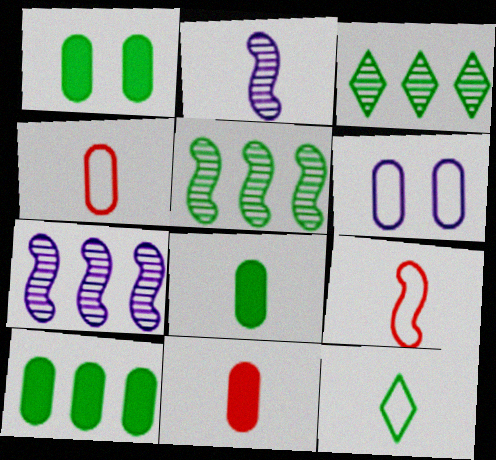[[1, 5, 12], 
[1, 8, 10], 
[2, 11, 12]]